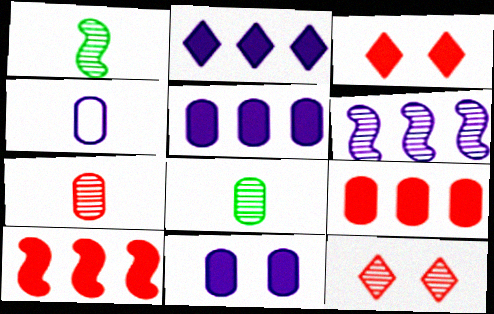[[6, 8, 12]]